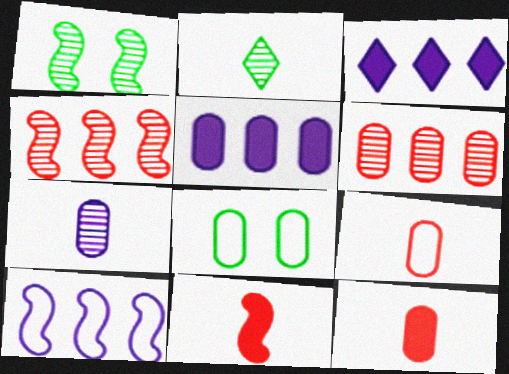[[1, 3, 9], 
[1, 10, 11]]